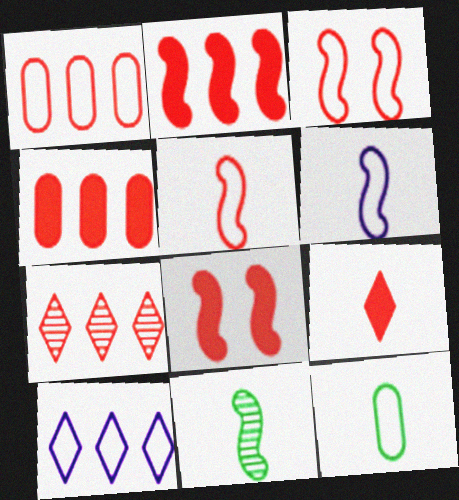[[1, 2, 7], 
[3, 10, 12], 
[4, 8, 9]]